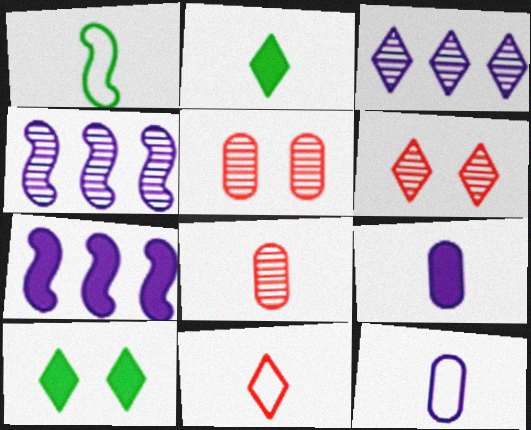[[1, 11, 12], 
[3, 10, 11]]